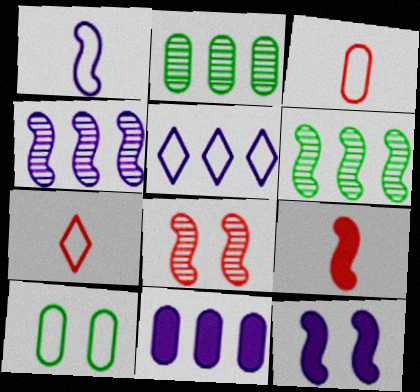[[1, 4, 12], 
[2, 7, 12], 
[4, 5, 11]]